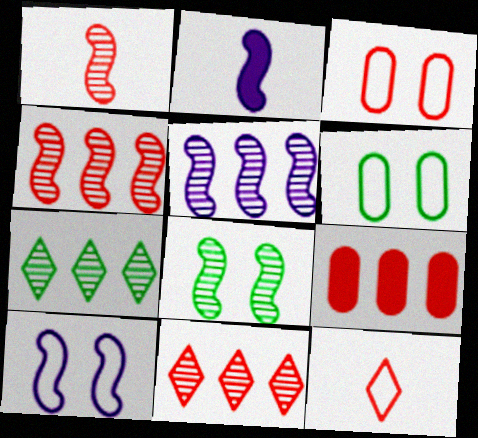[[1, 5, 8], 
[2, 3, 7], 
[2, 5, 10], 
[2, 6, 11]]